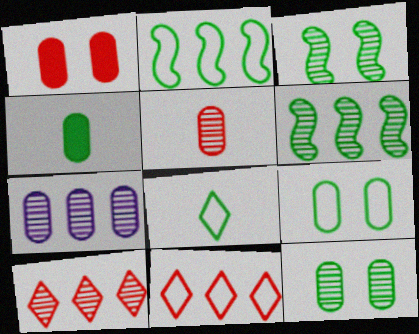[[2, 8, 9], 
[5, 7, 12], 
[6, 7, 10]]